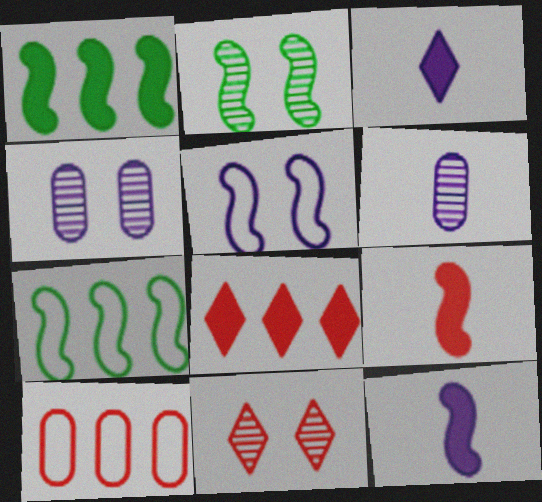[[2, 3, 10], 
[2, 4, 11], 
[9, 10, 11]]